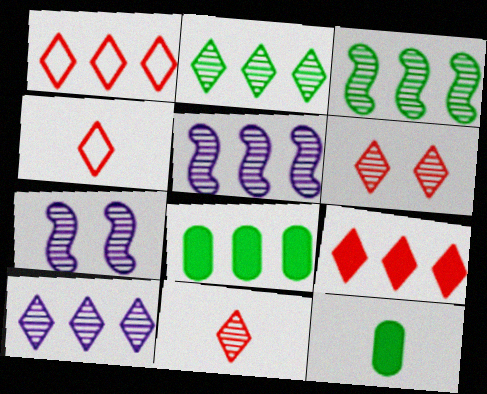[[1, 5, 8], 
[1, 7, 12], 
[4, 6, 9], 
[4, 7, 8]]